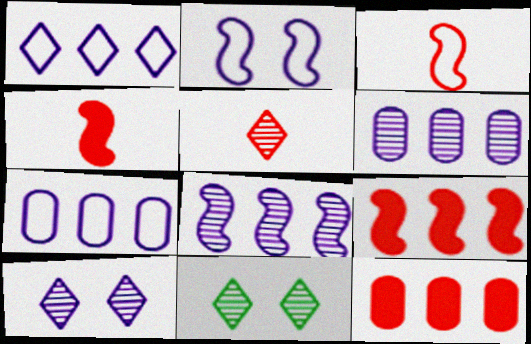[[4, 7, 11]]